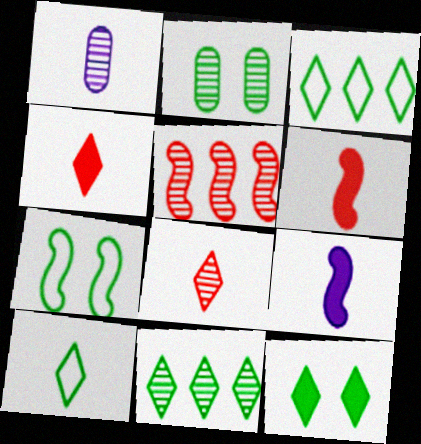[[1, 6, 10], 
[2, 7, 12], 
[5, 7, 9], 
[10, 11, 12]]